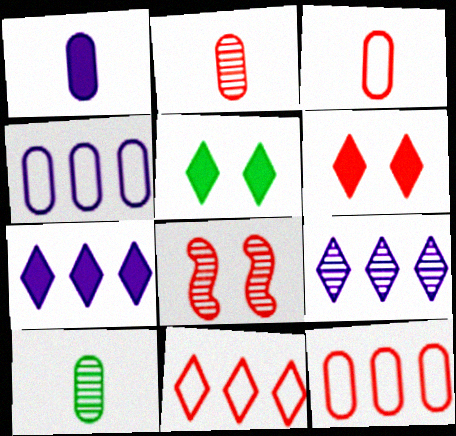[[1, 3, 10], 
[8, 9, 10]]